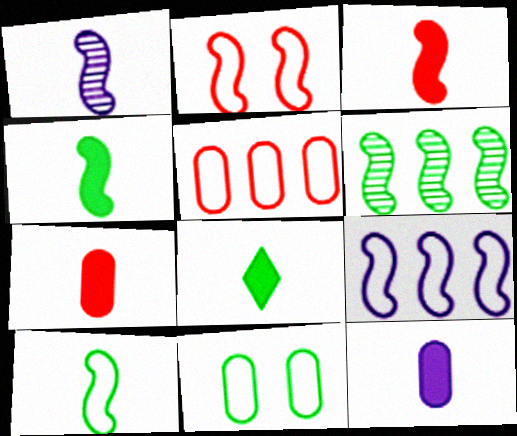[[1, 3, 10], 
[2, 9, 10], 
[3, 8, 12], 
[6, 8, 11]]